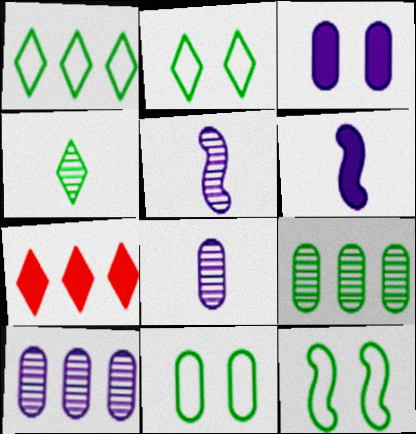[[2, 11, 12], 
[5, 7, 11], 
[7, 8, 12]]